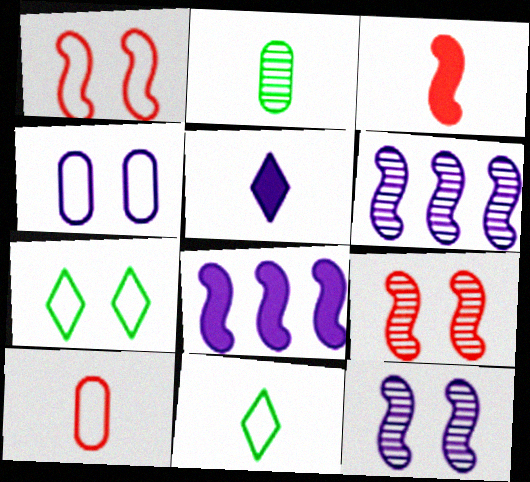[[1, 4, 7], 
[4, 5, 6]]